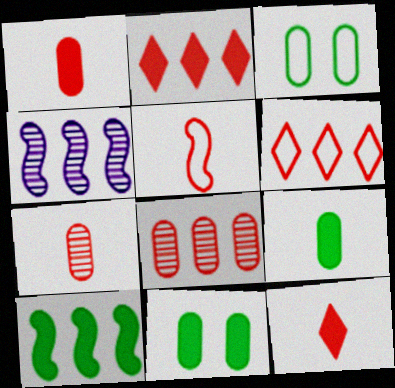[[3, 4, 12], 
[5, 7, 12]]